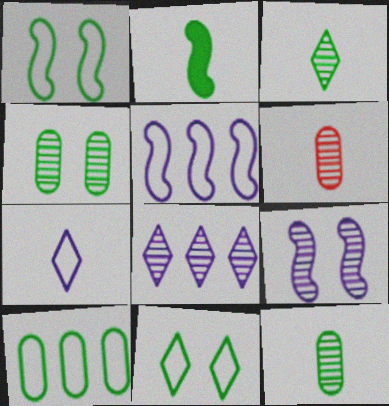[[2, 6, 7]]